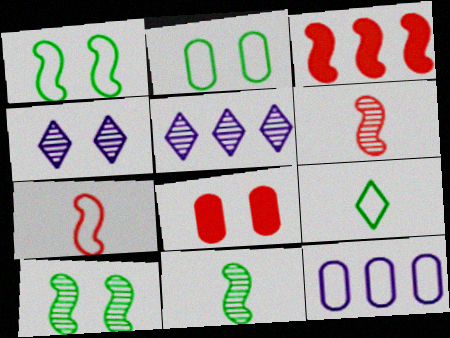[[1, 4, 8]]